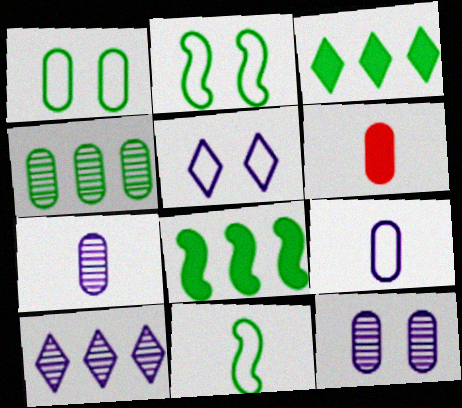[[2, 6, 10]]